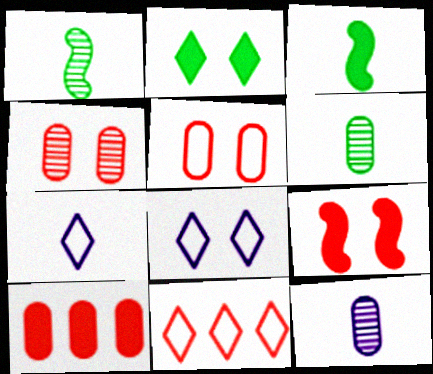[[1, 8, 10]]